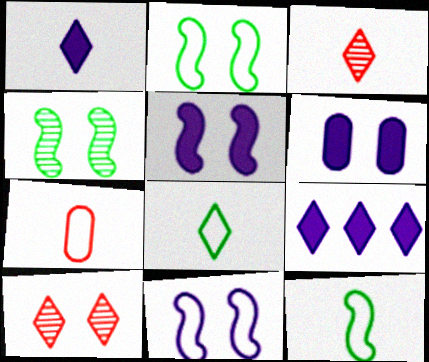[[1, 3, 8], 
[2, 6, 10], 
[4, 7, 9], 
[8, 9, 10]]